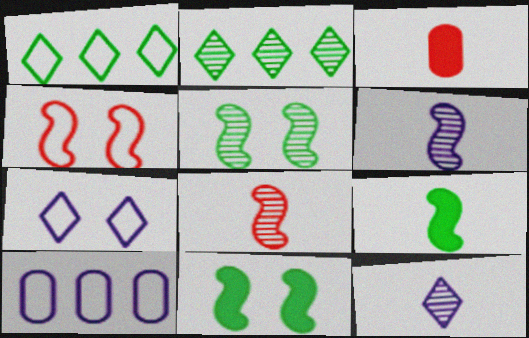[]